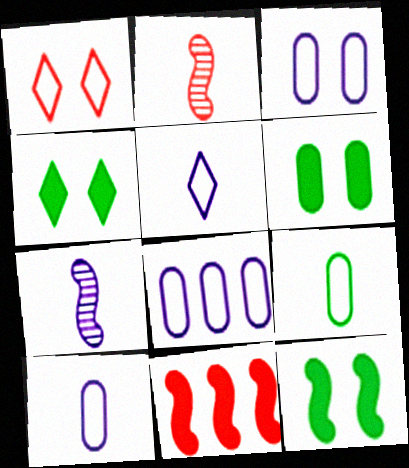[[2, 4, 8], 
[3, 8, 10], 
[4, 6, 12]]